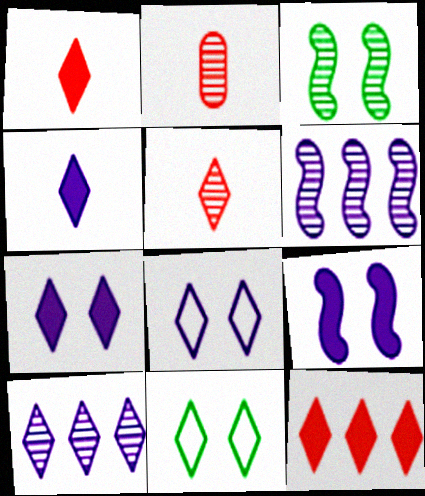[[1, 10, 11], 
[2, 3, 10], 
[4, 8, 10]]